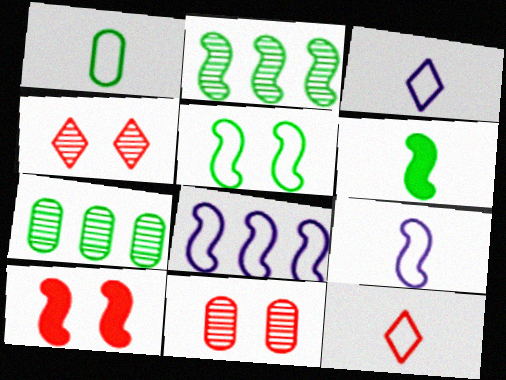[[1, 9, 12], 
[2, 5, 6], 
[2, 9, 10], 
[3, 7, 10]]